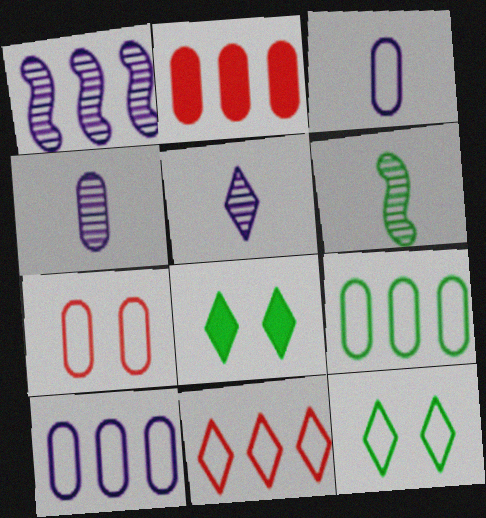[[3, 7, 9], 
[5, 8, 11], 
[6, 8, 9]]